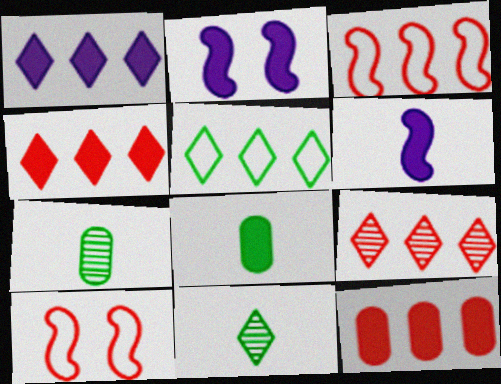[[1, 5, 9], 
[1, 7, 10], 
[2, 4, 8], 
[3, 9, 12]]